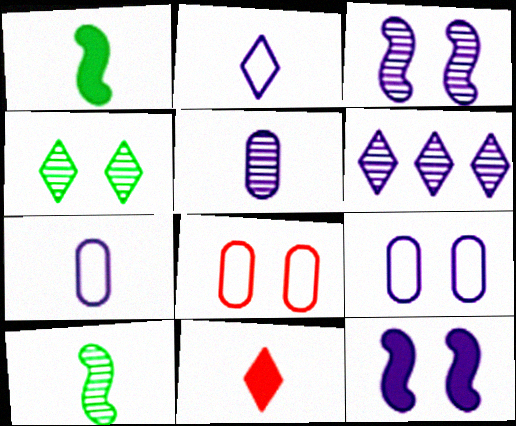[[1, 6, 8], 
[3, 5, 6], 
[4, 8, 12], 
[6, 7, 12], 
[7, 10, 11]]